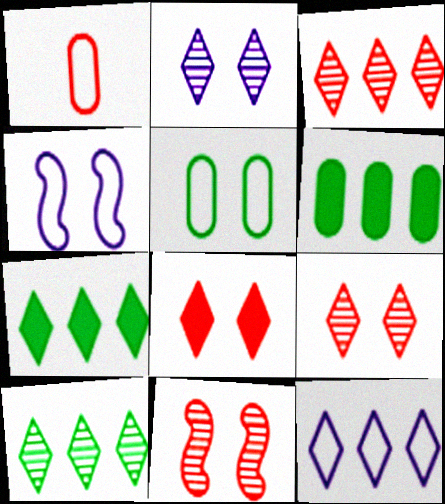[[3, 7, 12]]